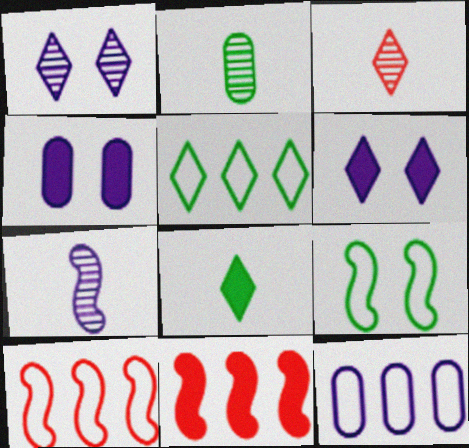[[2, 3, 7], 
[2, 6, 10], 
[3, 5, 6], 
[4, 8, 11], 
[5, 10, 12], 
[6, 7, 12], 
[7, 9, 11]]